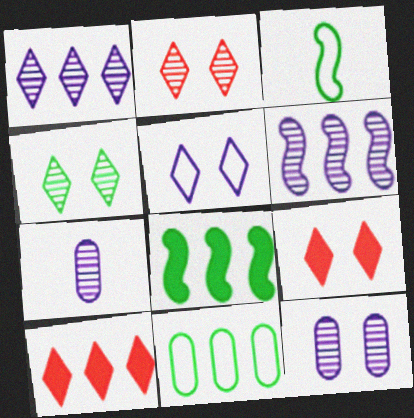[[3, 10, 12], 
[4, 5, 9], 
[6, 10, 11]]